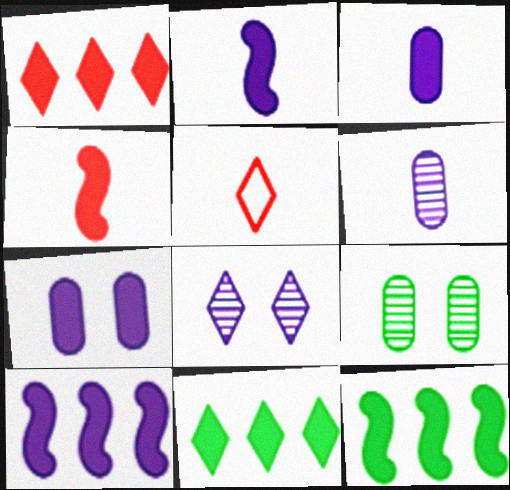[[4, 7, 11], 
[5, 8, 11], 
[5, 9, 10]]